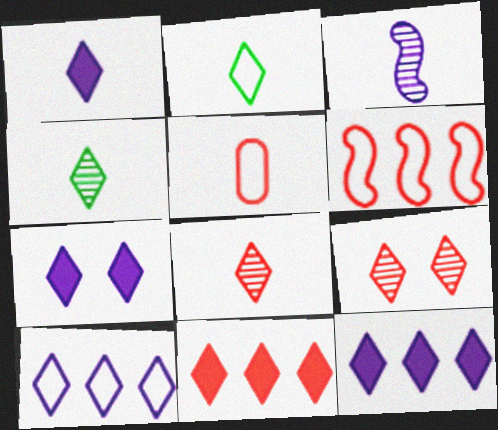[[1, 2, 8], 
[1, 7, 12], 
[2, 9, 12]]